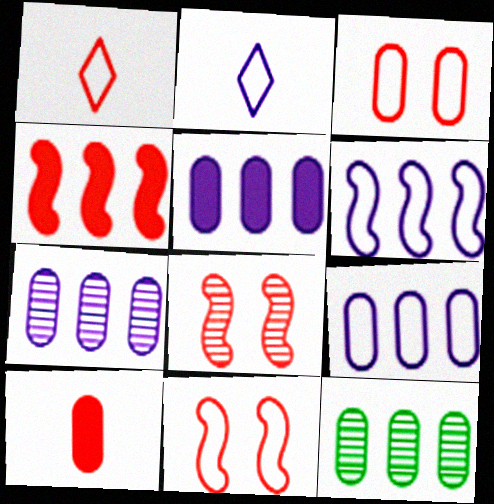[[5, 7, 9]]